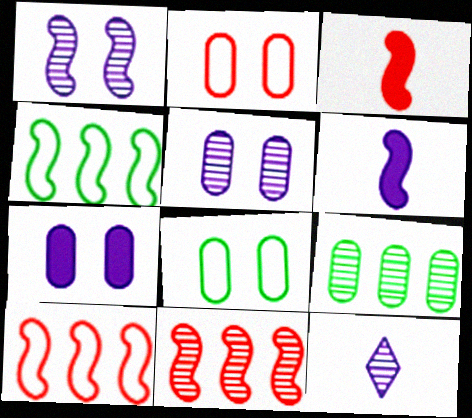[[1, 3, 4]]